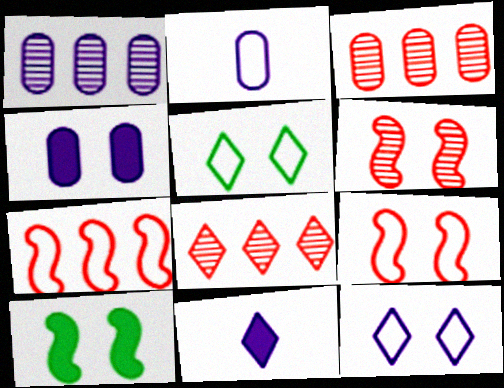[[1, 2, 4], 
[2, 5, 7], 
[2, 8, 10], 
[4, 5, 6], 
[5, 8, 11]]